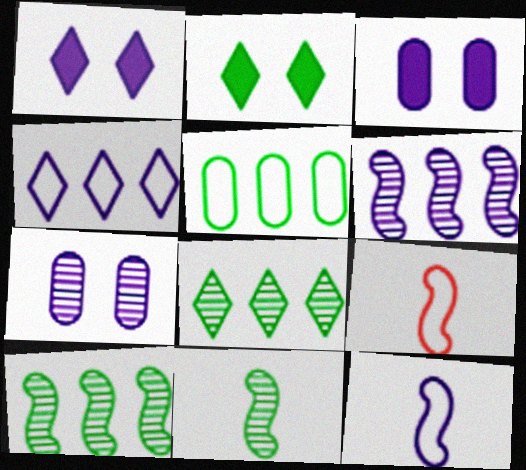[[2, 5, 11], 
[3, 8, 9]]